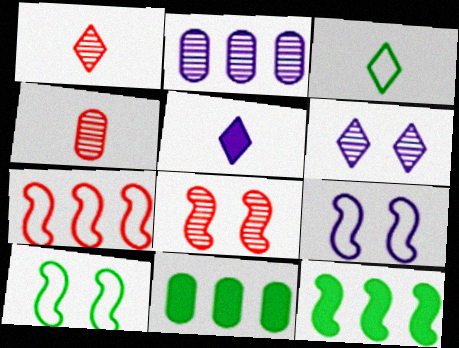[[1, 3, 5], 
[1, 9, 11], 
[2, 5, 9]]